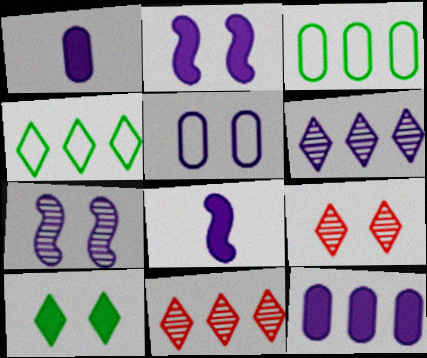[[3, 8, 9], 
[5, 6, 8]]